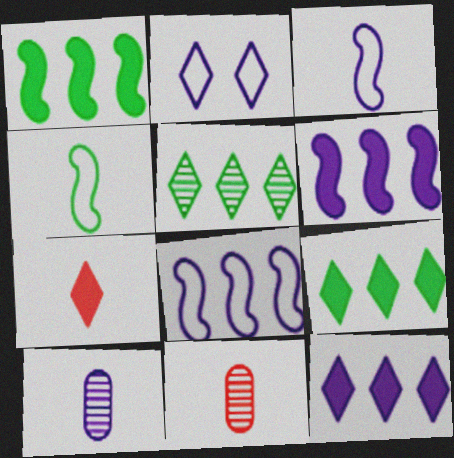[[1, 2, 11], 
[2, 5, 7], 
[2, 6, 10], 
[4, 7, 10]]